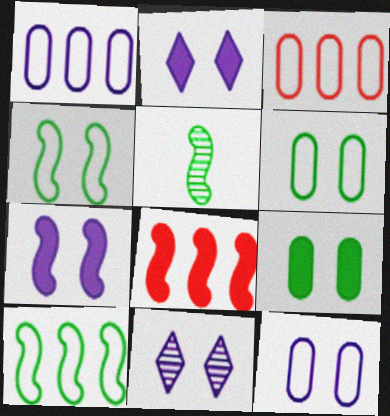[[2, 3, 5], 
[7, 11, 12]]